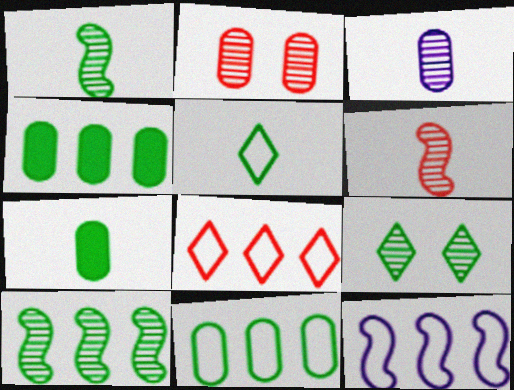[[1, 5, 7], 
[8, 11, 12]]